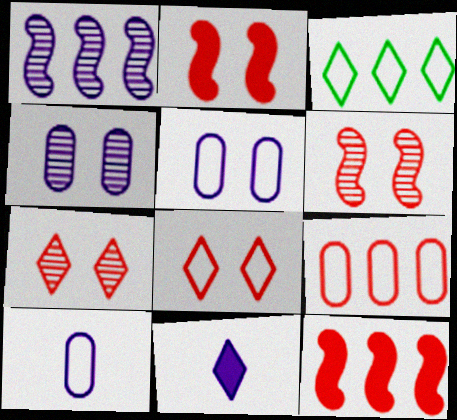[[1, 5, 11], 
[3, 7, 11]]